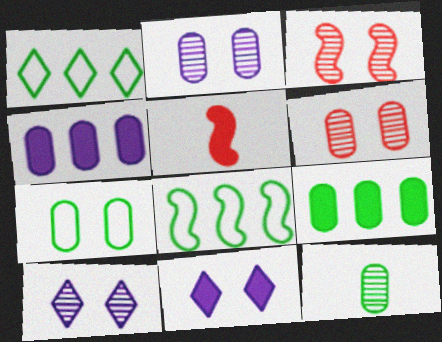[[1, 2, 5], 
[3, 7, 11], 
[5, 9, 11], 
[7, 9, 12]]